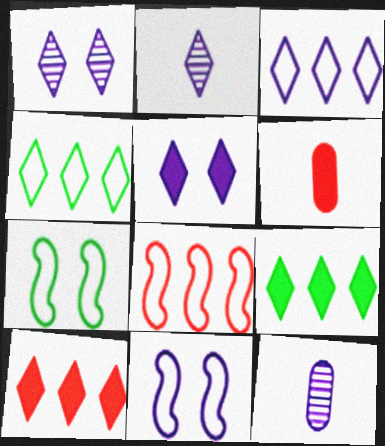[[2, 3, 5], 
[7, 10, 12]]